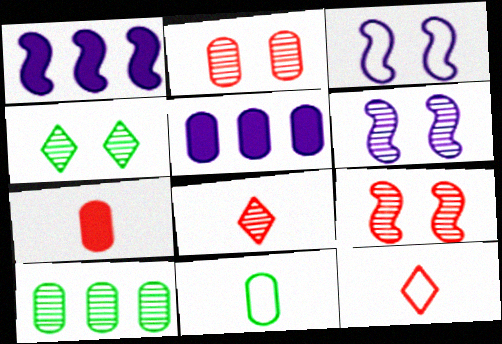[[2, 4, 6], 
[2, 5, 11], 
[6, 8, 10]]